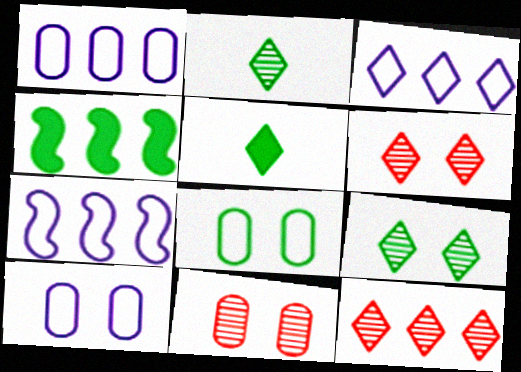[[1, 3, 7], 
[1, 4, 12], 
[2, 4, 8], 
[3, 5, 6], 
[5, 7, 11]]